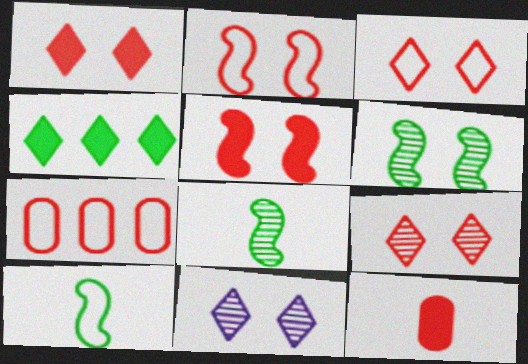[[1, 3, 9]]